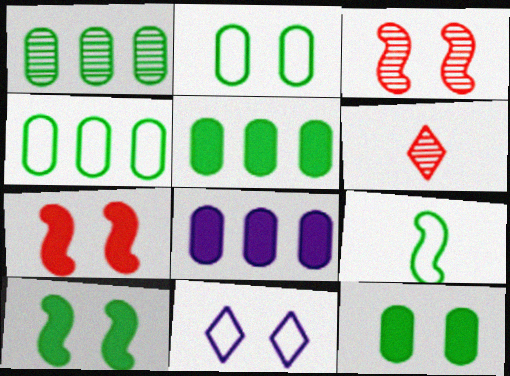[[1, 4, 5], 
[3, 11, 12]]